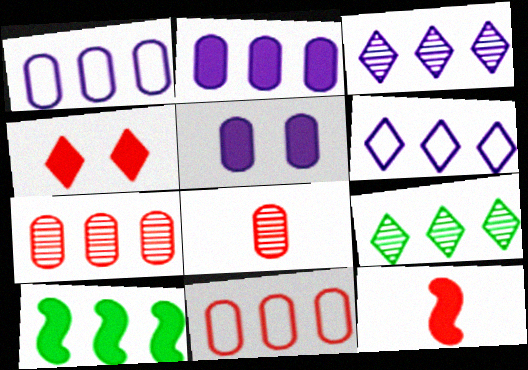[[3, 10, 11], 
[6, 7, 10]]